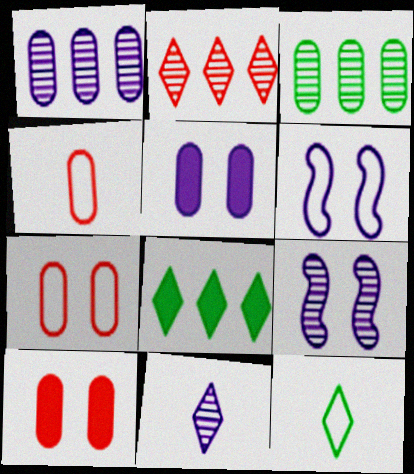[[1, 9, 11], 
[3, 4, 5], 
[4, 8, 9]]